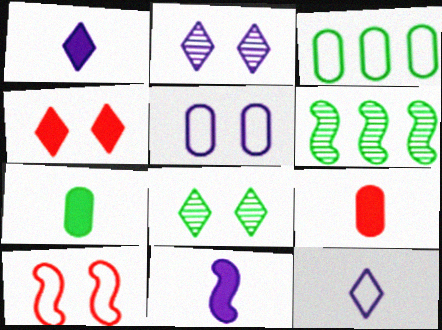[[3, 10, 12], 
[6, 10, 11]]